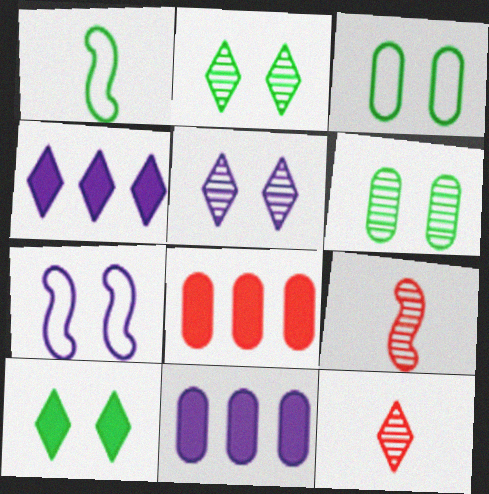[[1, 5, 8], 
[3, 4, 9]]